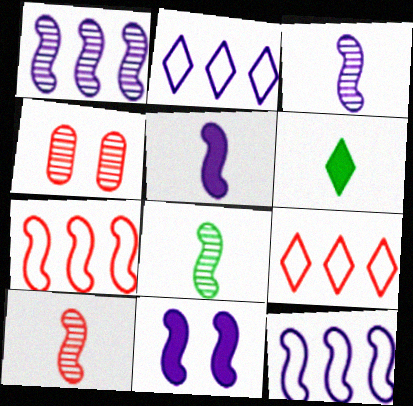[[3, 8, 10], 
[3, 11, 12], 
[4, 6, 12], 
[7, 8, 11]]